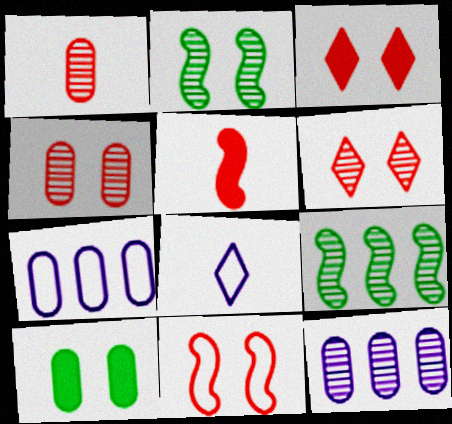[[1, 7, 10], 
[3, 4, 11]]